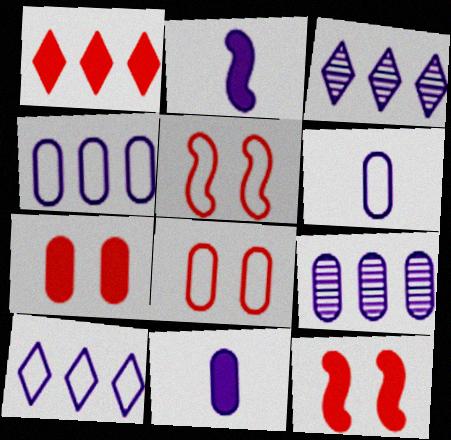[]